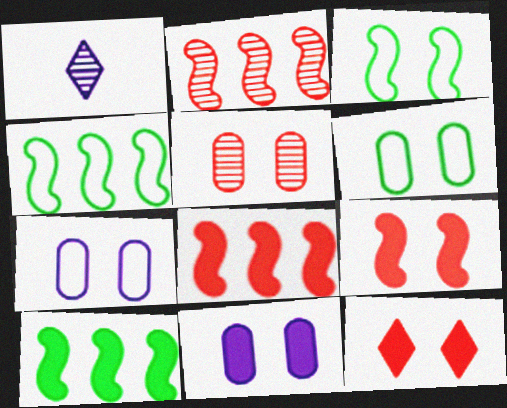[[1, 6, 8], 
[5, 6, 11]]